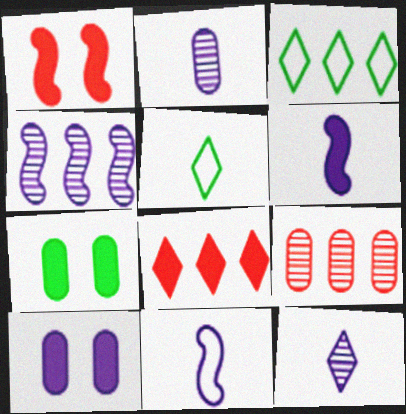[[1, 2, 3], 
[6, 7, 8]]